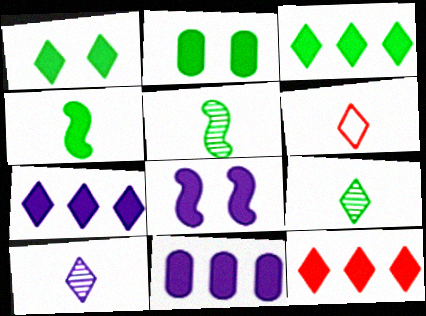[[2, 3, 4], 
[3, 7, 12]]